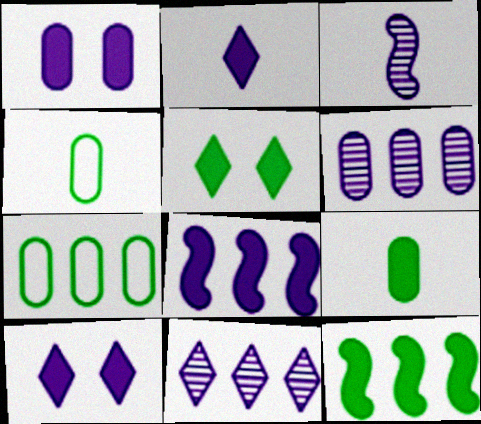[[1, 2, 8], 
[5, 9, 12]]